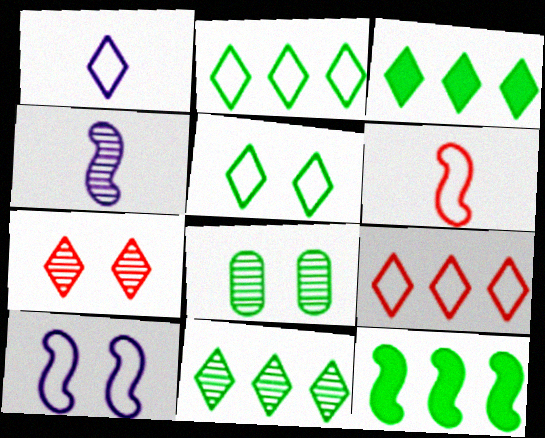[[1, 3, 7], 
[1, 5, 9], 
[2, 3, 11]]